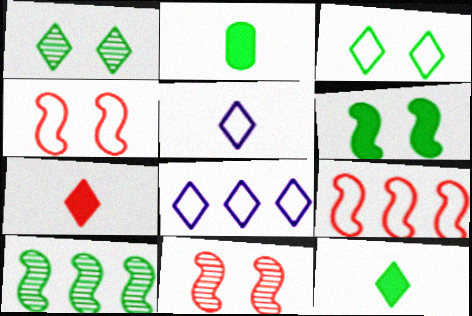[[1, 7, 8], 
[2, 3, 10], 
[2, 8, 11]]